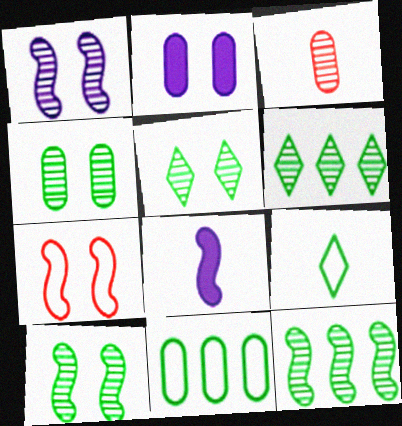[[1, 3, 6], 
[2, 3, 11], 
[2, 5, 7], 
[3, 8, 9], 
[4, 5, 10], 
[7, 8, 12]]